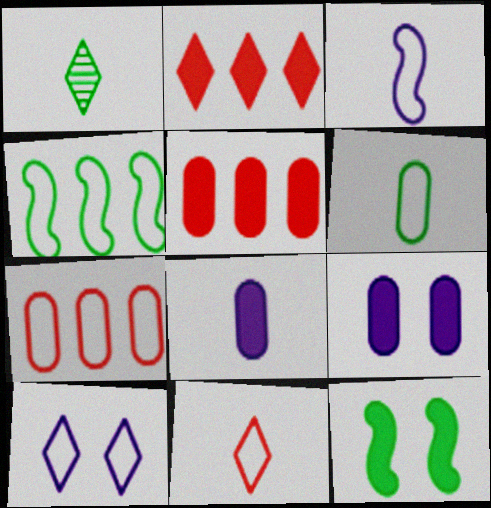[[1, 2, 10], 
[2, 8, 12], 
[3, 6, 11]]